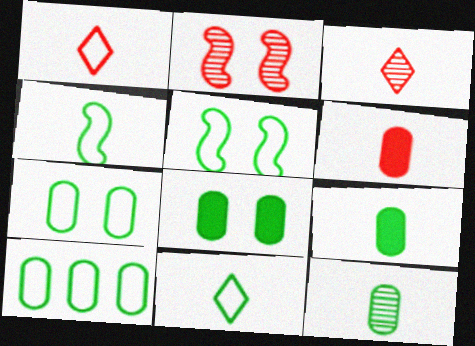[[5, 10, 11], 
[8, 10, 12]]